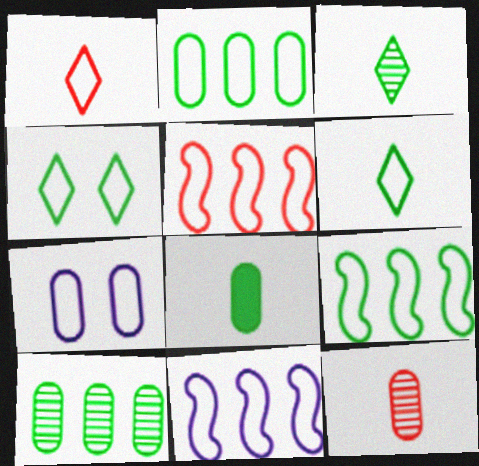[[1, 7, 9], 
[5, 6, 7], 
[5, 9, 11]]